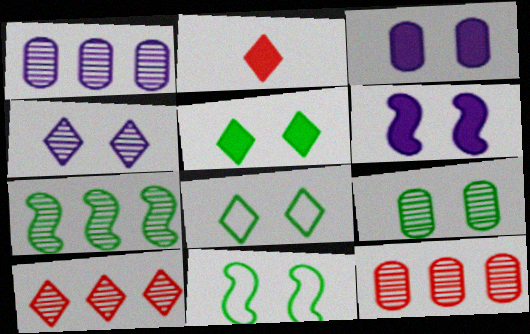[[1, 2, 11], 
[1, 7, 10], 
[5, 9, 11]]